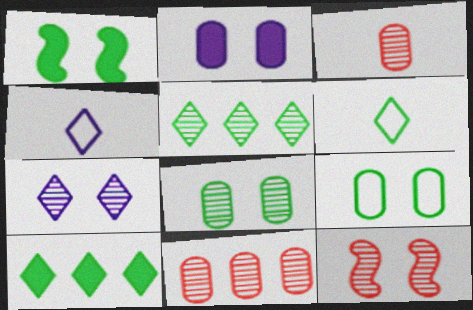[[1, 4, 11], 
[7, 8, 12]]